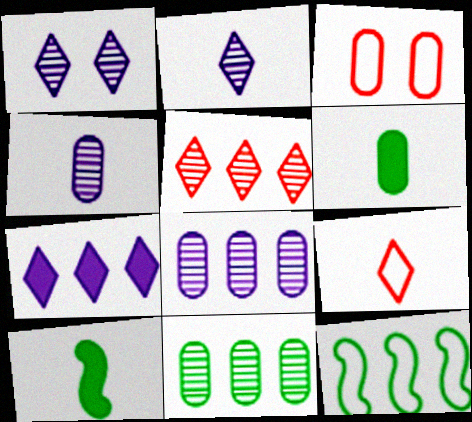[[3, 6, 8], 
[4, 9, 10]]